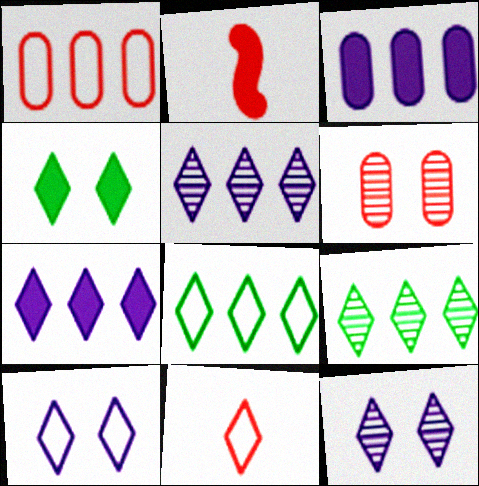[[2, 3, 4], 
[4, 5, 11], 
[8, 10, 11]]